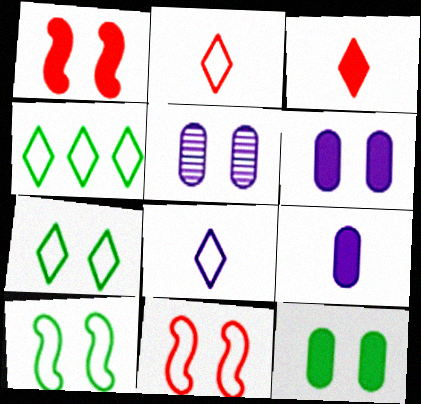[[1, 5, 7]]